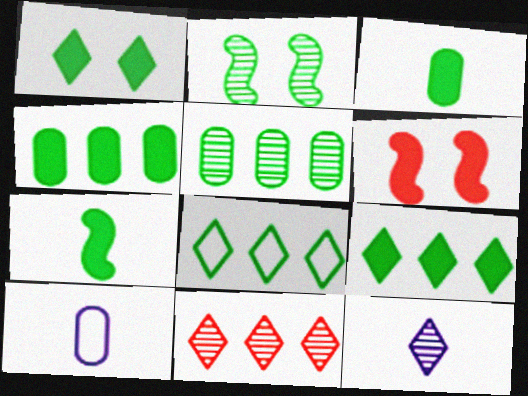[[1, 4, 7], 
[2, 3, 8]]